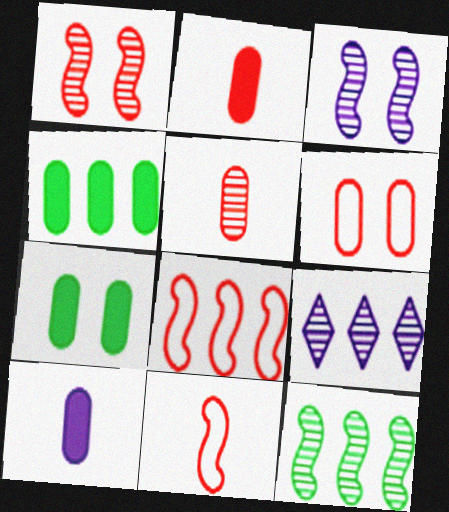[[4, 8, 9], 
[7, 9, 11]]